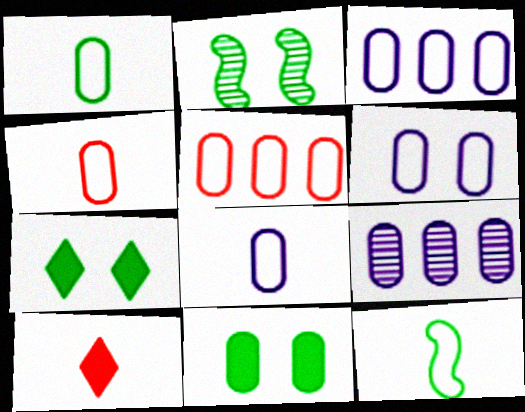[[1, 4, 8], 
[1, 5, 6], 
[2, 3, 10], 
[3, 6, 8], 
[4, 9, 11]]